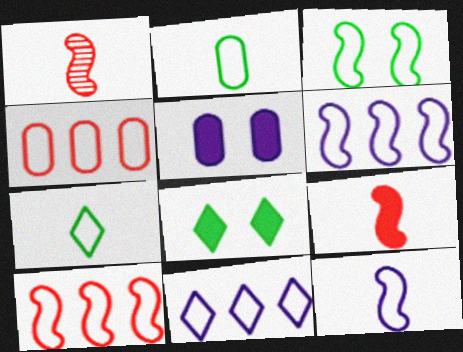[[3, 10, 12]]